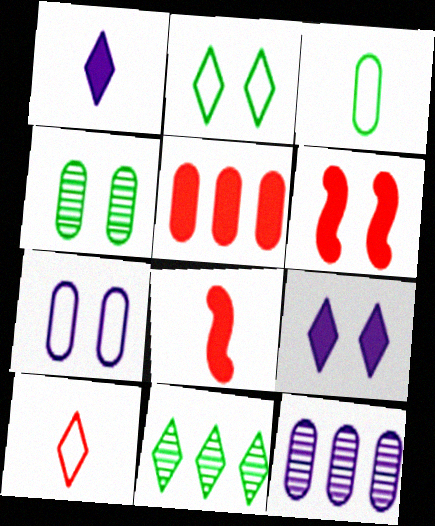[[2, 8, 12], 
[7, 8, 11], 
[9, 10, 11]]